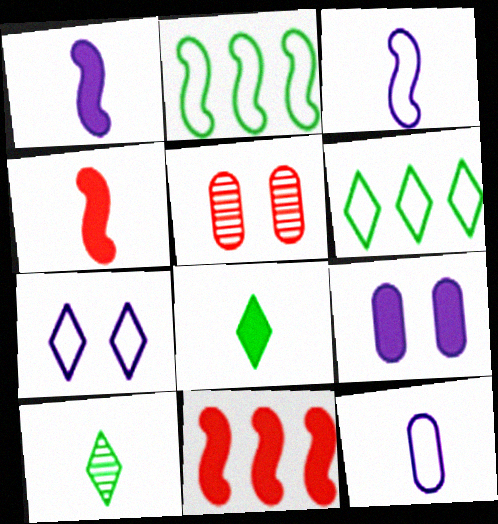[[1, 5, 6], 
[4, 10, 12], 
[8, 9, 11]]